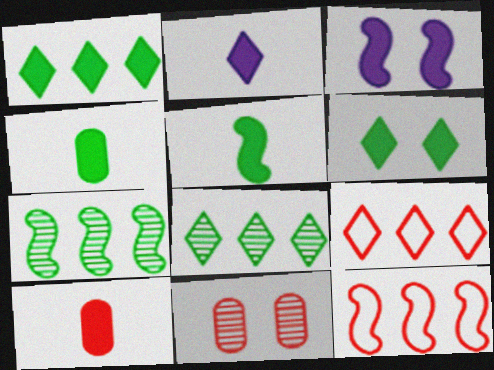[[1, 3, 10], 
[2, 5, 10]]